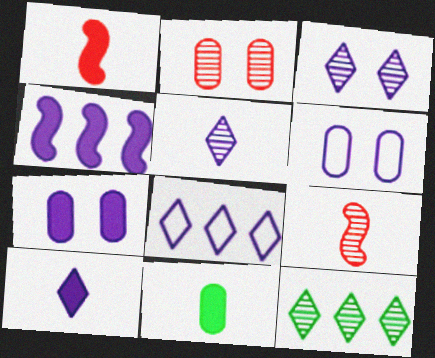[[1, 6, 12], 
[1, 10, 11], 
[3, 8, 10], 
[4, 5, 6], 
[4, 7, 10]]